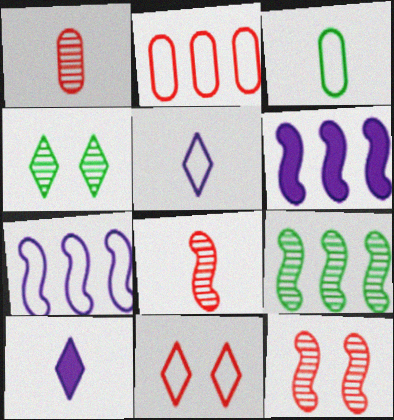[[3, 7, 11], 
[3, 8, 10]]